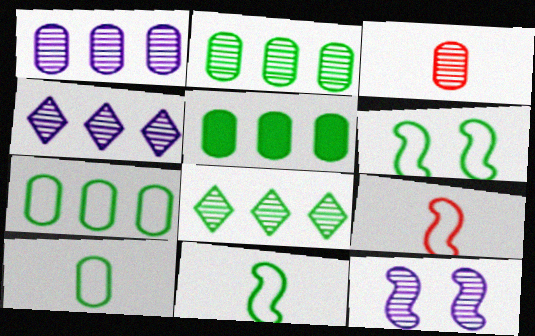[[2, 5, 7], 
[3, 8, 12]]